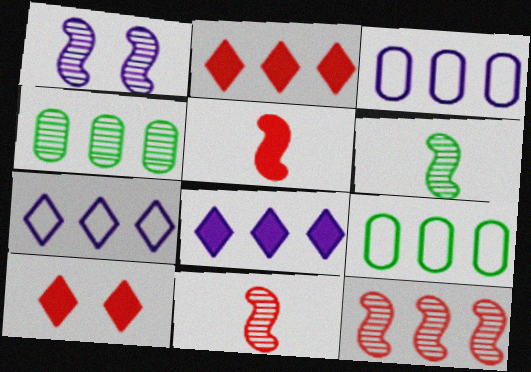[[1, 6, 12], 
[3, 6, 10], 
[8, 9, 12]]